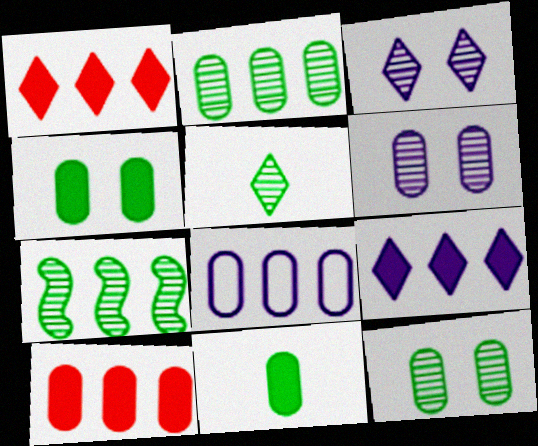[[1, 7, 8], 
[2, 8, 10], 
[5, 7, 12]]